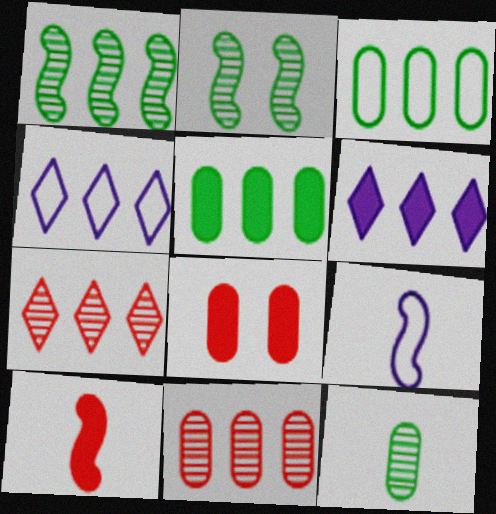[]